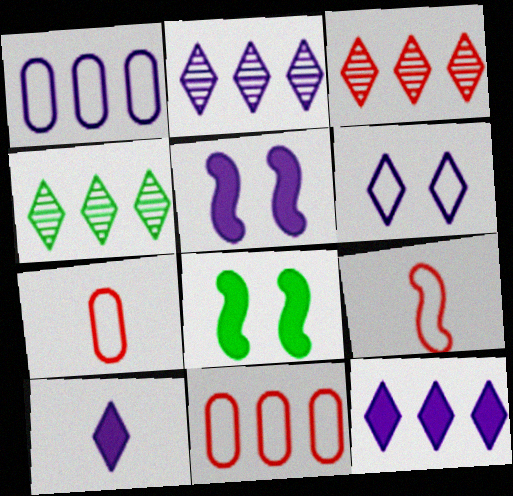[[2, 3, 4], 
[2, 6, 10], 
[2, 7, 8], 
[4, 5, 7]]